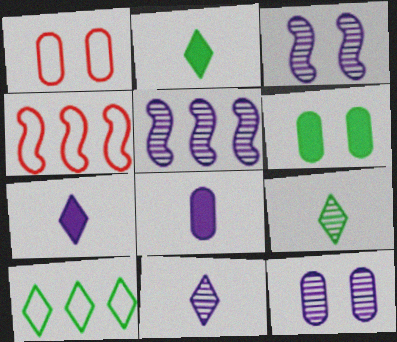[[1, 2, 5], 
[1, 6, 12], 
[2, 4, 12], 
[4, 6, 11], 
[5, 11, 12]]